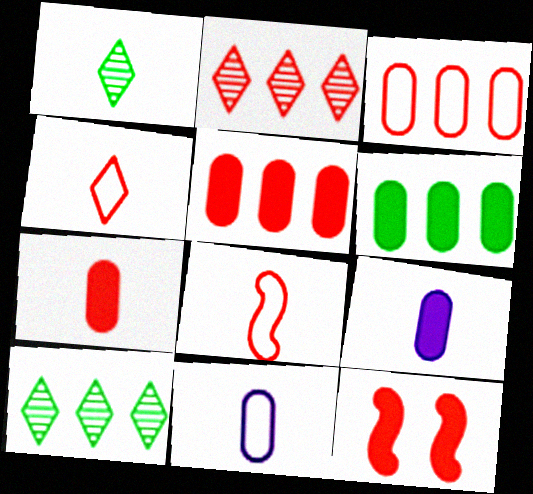[[1, 8, 9], 
[10, 11, 12]]